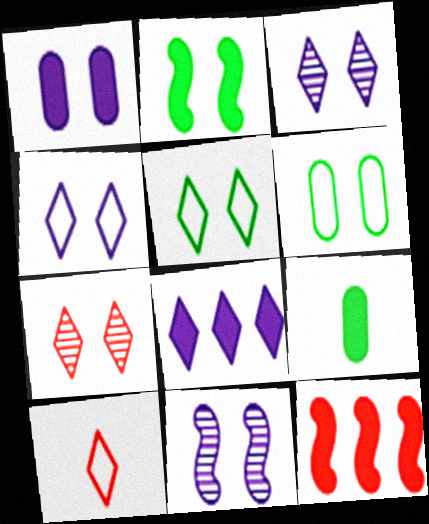[[1, 4, 11]]